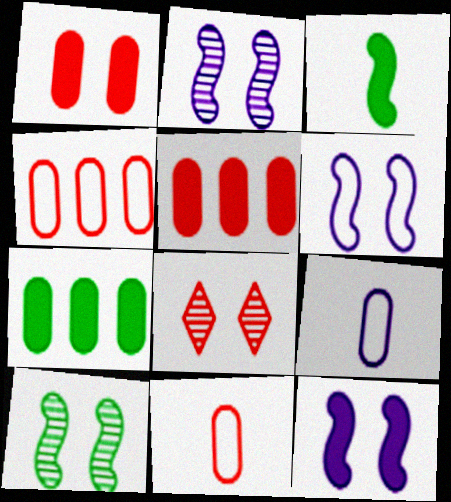[[2, 6, 12]]